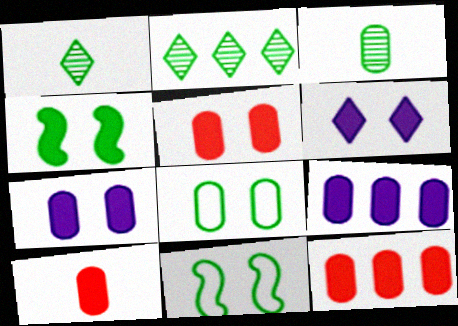[[4, 5, 6], 
[5, 10, 12]]